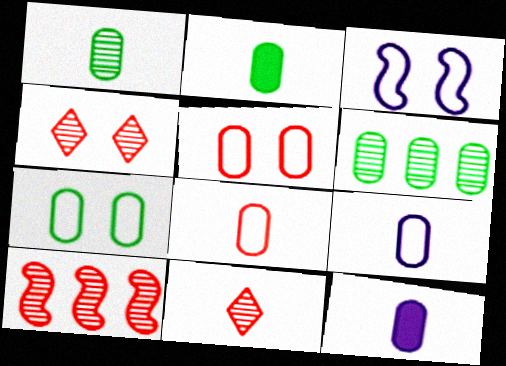[[1, 8, 12], 
[2, 6, 7], 
[5, 6, 12]]